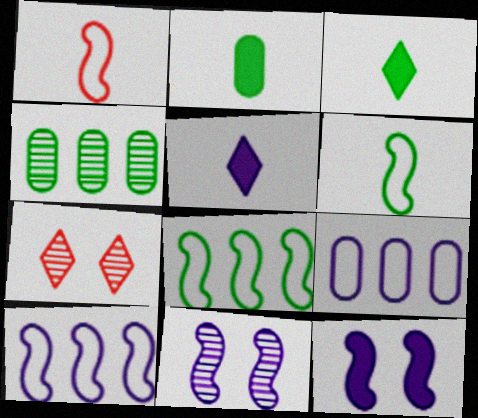[[2, 7, 10], 
[5, 9, 11]]